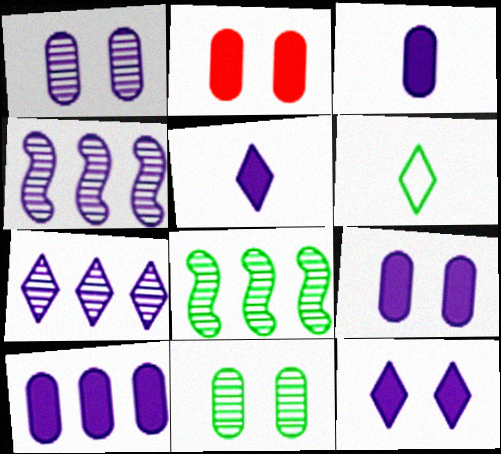[[2, 4, 6], 
[3, 9, 10]]